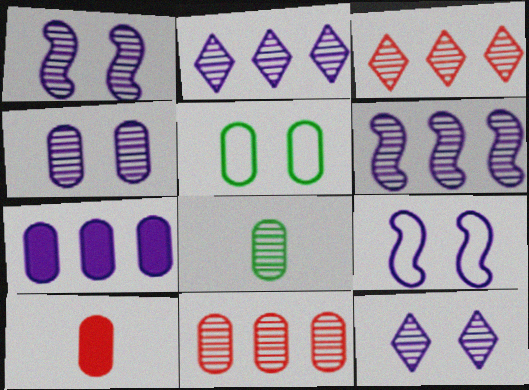[[1, 3, 8], 
[1, 4, 12], 
[4, 8, 11]]